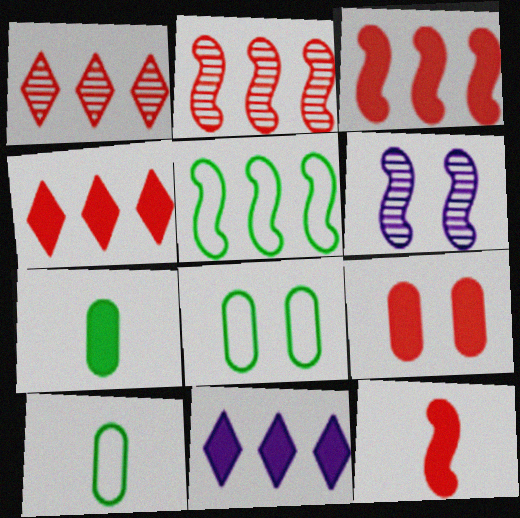[[4, 6, 10], 
[4, 9, 12], 
[5, 6, 12]]